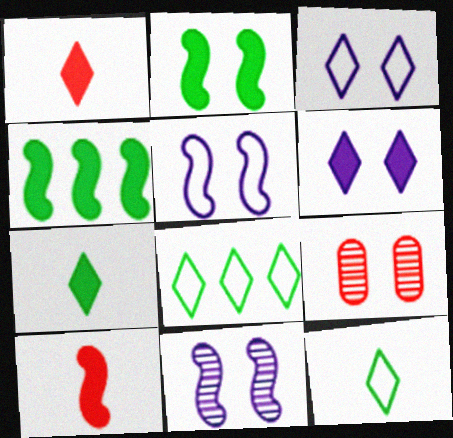[[2, 3, 9]]